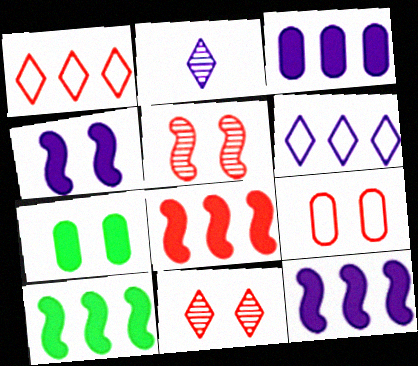[[2, 9, 10], 
[8, 10, 12]]